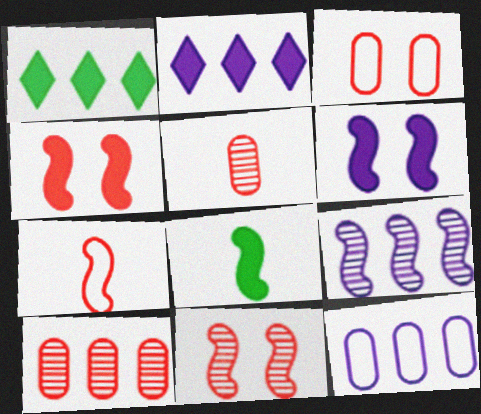[[2, 9, 12]]